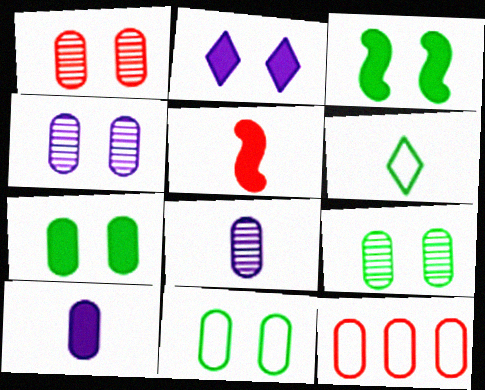[[1, 4, 9], 
[5, 6, 8], 
[7, 8, 12], 
[7, 9, 11], 
[9, 10, 12]]